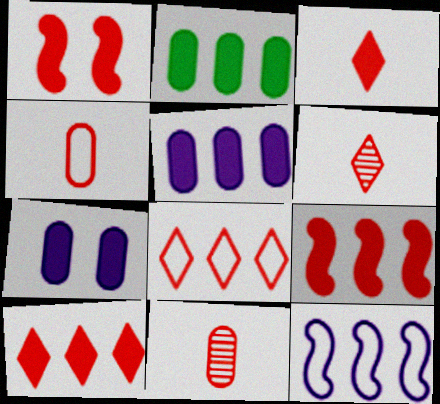[[1, 8, 11]]